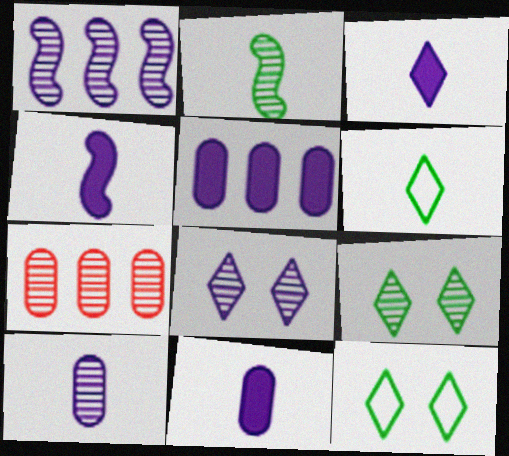[[1, 8, 10], 
[2, 7, 8], 
[3, 4, 11], 
[4, 7, 12]]